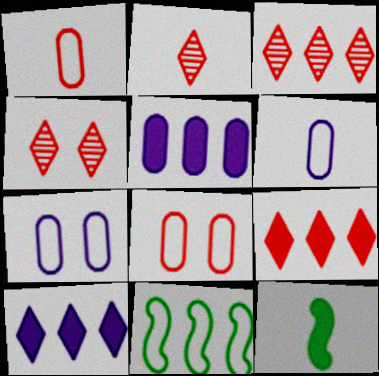[[2, 3, 4], 
[2, 6, 12], 
[3, 5, 11], 
[3, 7, 12]]